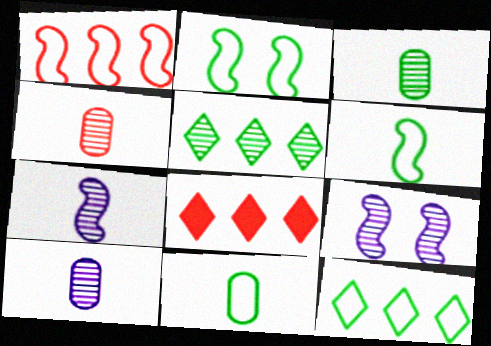[[2, 8, 10], 
[2, 11, 12], 
[3, 4, 10], 
[4, 5, 9], 
[8, 9, 11]]